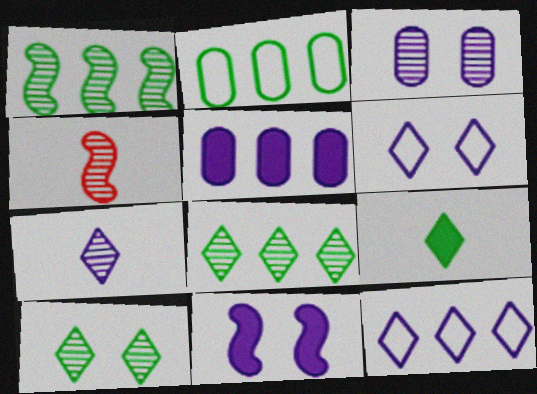[[3, 4, 8], 
[3, 6, 11]]